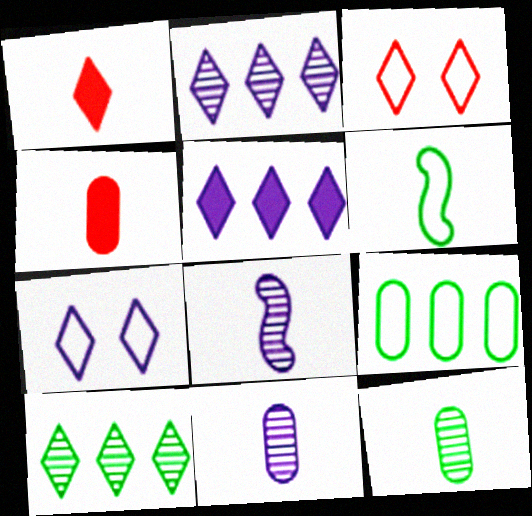[[1, 6, 11], 
[1, 7, 10]]